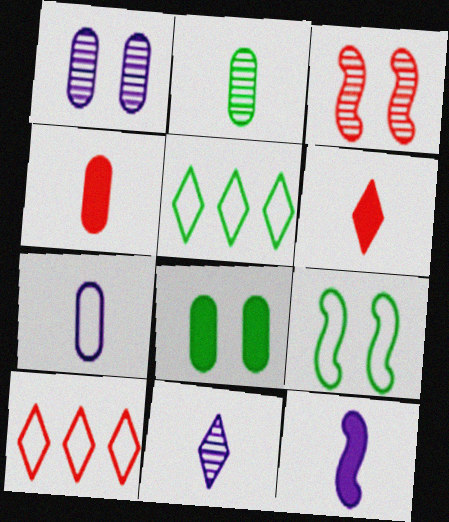[[2, 4, 7], 
[3, 4, 10], 
[7, 9, 10], 
[7, 11, 12]]